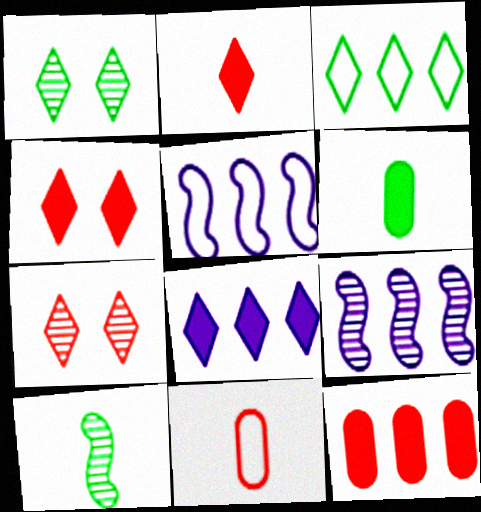[[3, 9, 12], 
[5, 6, 7]]